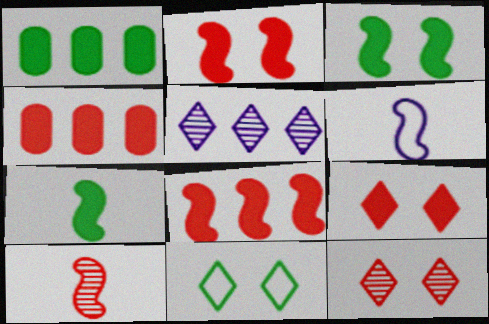[[1, 6, 12], 
[6, 7, 10]]